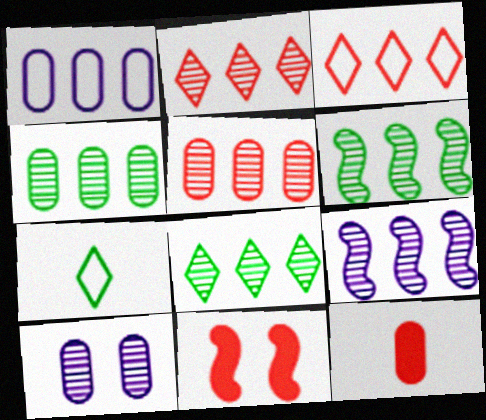[[2, 4, 9], 
[4, 6, 8], 
[5, 8, 9]]